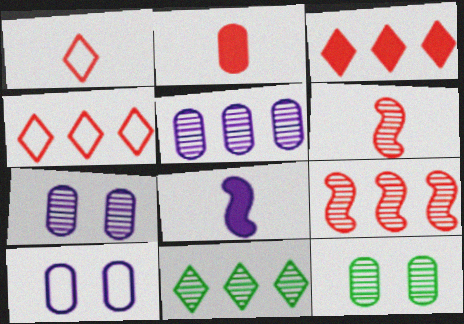[[1, 2, 6], 
[4, 8, 12], 
[5, 9, 11], 
[6, 7, 11]]